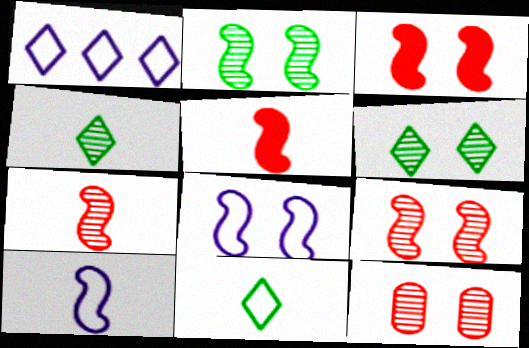[[2, 3, 8]]